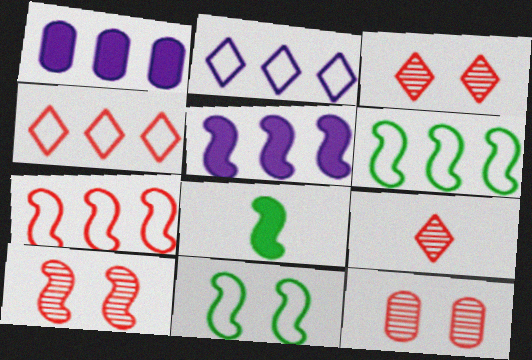[[1, 9, 11], 
[2, 8, 12], 
[3, 10, 12]]